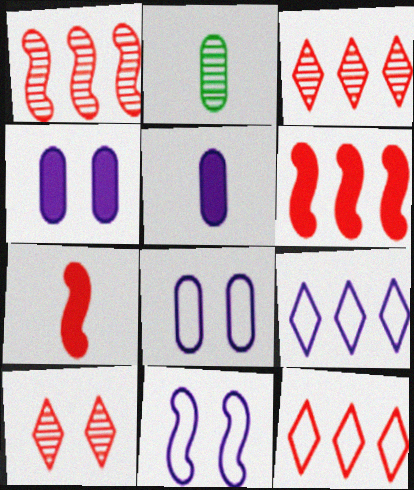[]